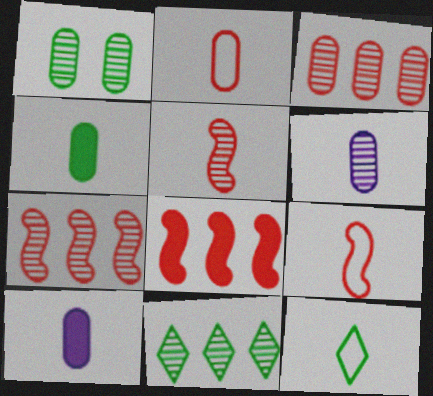[[1, 3, 6], 
[2, 4, 6], 
[5, 10, 12]]